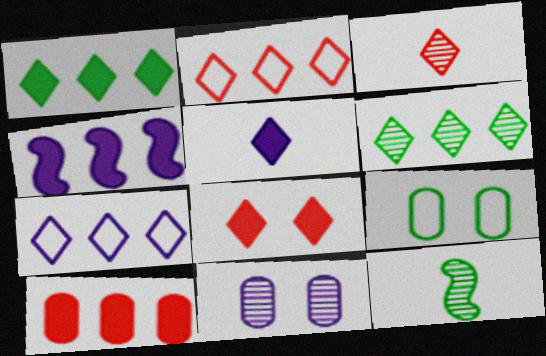[[1, 4, 10], 
[1, 5, 8], 
[1, 9, 12], 
[2, 3, 8], 
[3, 4, 9]]